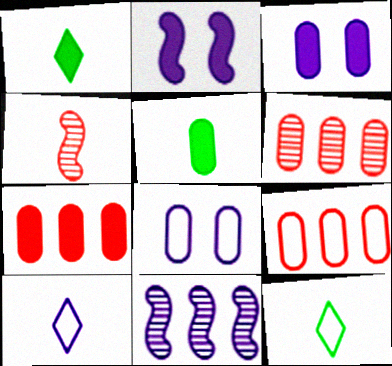[[1, 2, 7], 
[2, 6, 12], 
[3, 5, 7], 
[3, 10, 11], 
[4, 5, 10], 
[5, 6, 8], 
[6, 7, 9]]